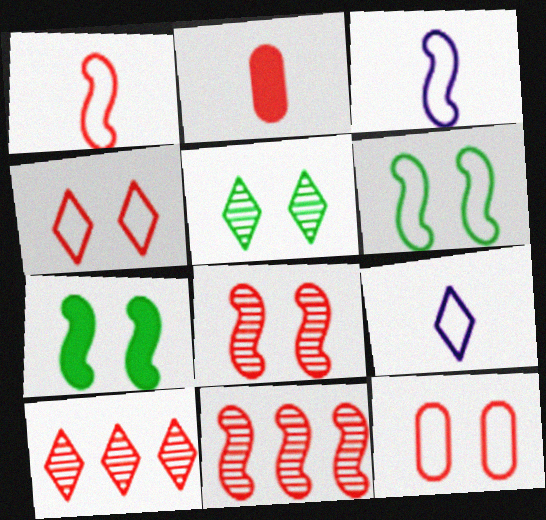[[2, 4, 11], 
[3, 7, 11]]